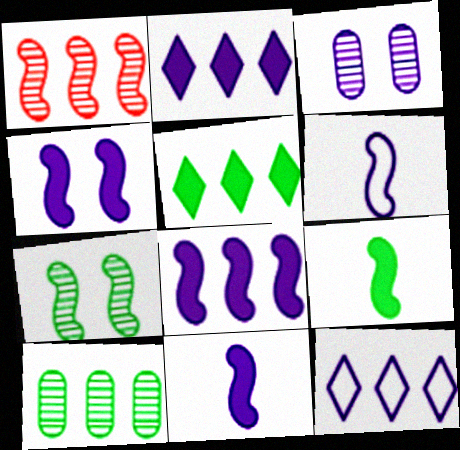[[2, 3, 6], 
[3, 11, 12], 
[4, 8, 11]]